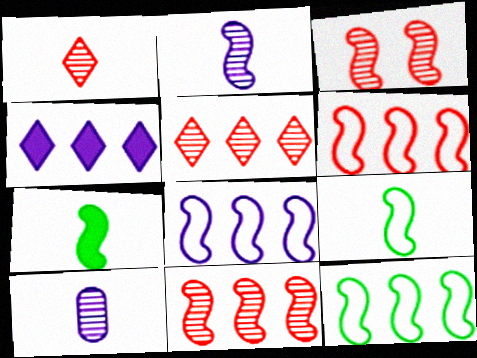[[3, 7, 8], 
[6, 8, 12]]